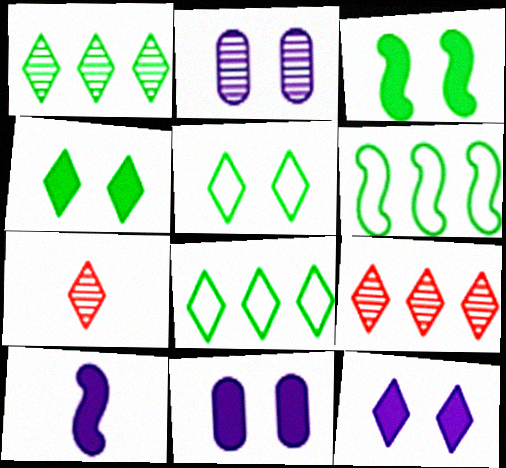[[6, 7, 11], 
[7, 8, 12]]